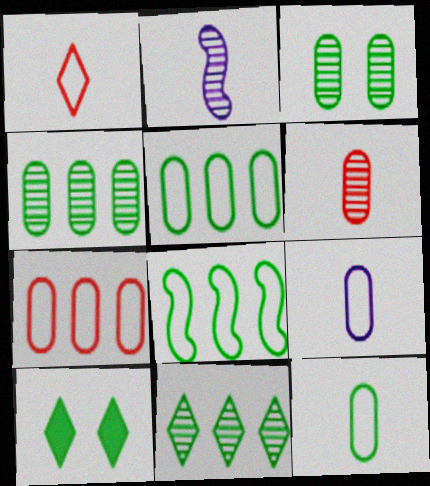[[2, 7, 10]]